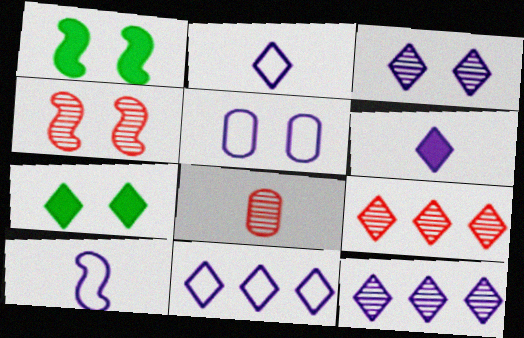[[1, 8, 11], 
[2, 7, 9], 
[3, 6, 11], 
[4, 5, 7], 
[4, 8, 9], 
[5, 10, 11]]